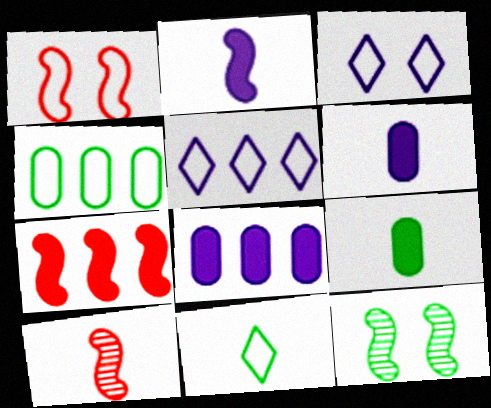[[1, 7, 10], 
[6, 10, 11]]